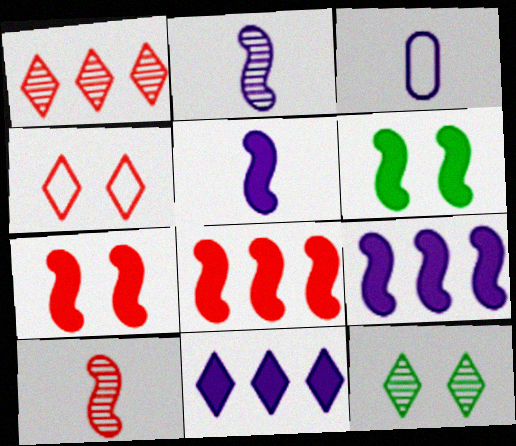[[1, 3, 6], 
[3, 8, 12], 
[5, 6, 8]]